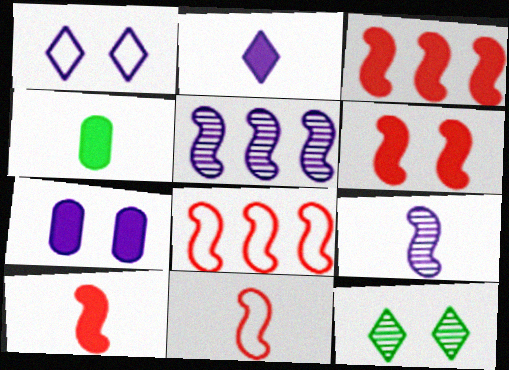[[2, 4, 10], 
[3, 6, 10]]